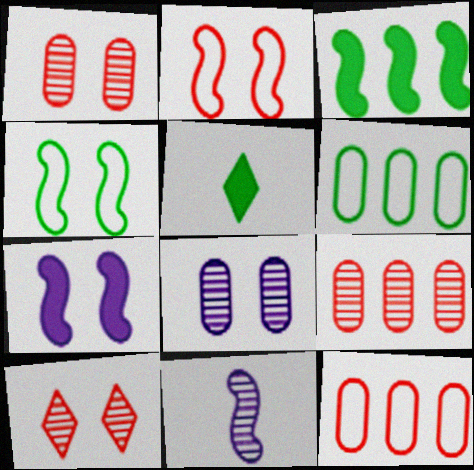[[2, 3, 11]]